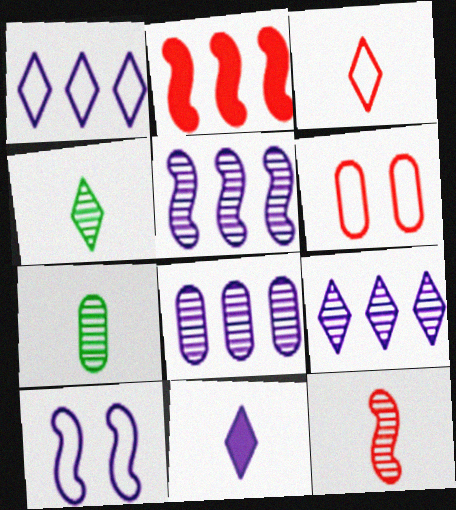[[3, 4, 11], 
[5, 8, 9], 
[8, 10, 11]]